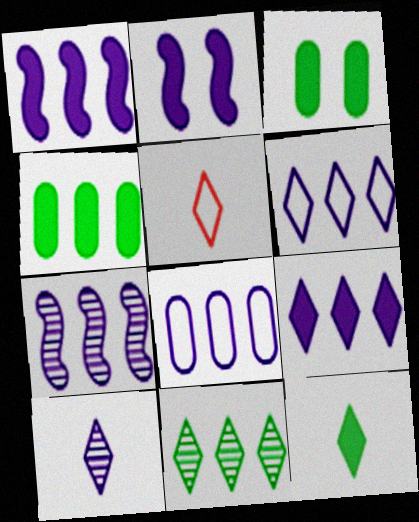[[2, 8, 10], 
[3, 5, 7], 
[5, 10, 12], 
[7, 8, 9]]